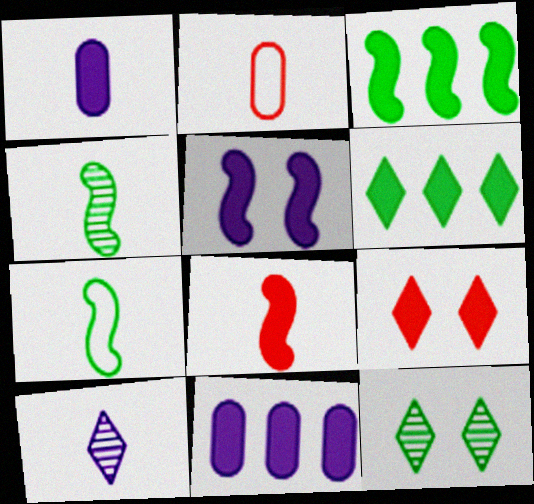[[1, 3, 9], 
[3, 5, 8]]